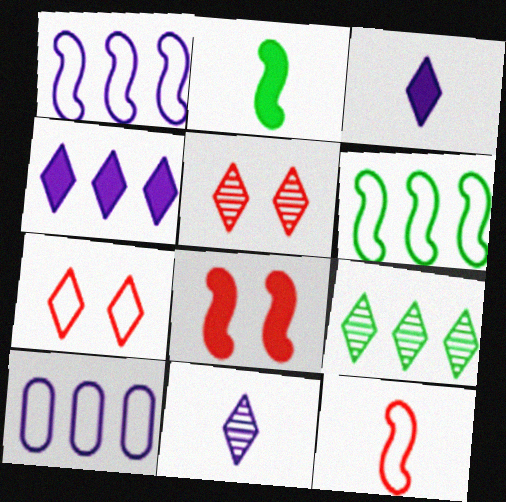[[2, 5, 10], 
[3, 7, 9], 
[5, 9, 11]]